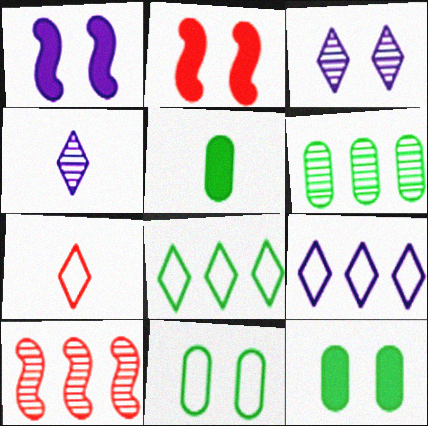[[1, 6, 7], 
[2, 3, 11], 
[5, 6, 11]]